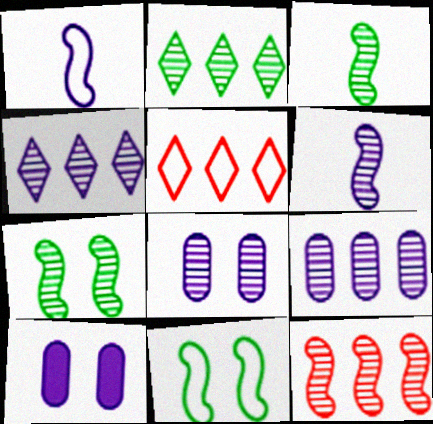[[1, 4, 10], 
[2, 9, 12], 
[3, 5, 10], 
[4, 6, 8], 
[6, 7, 12]]